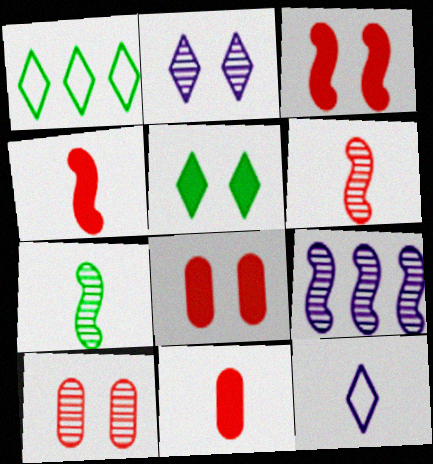[[7, 11, 12]]